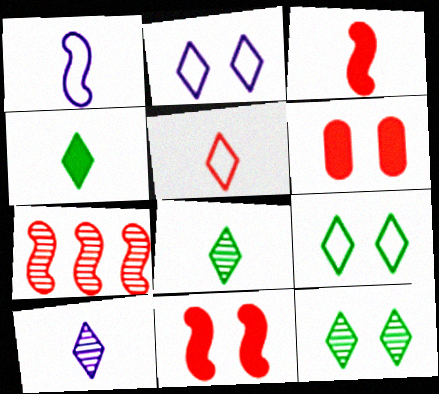[[4, 5, 10], 
[5, 6, 7]]